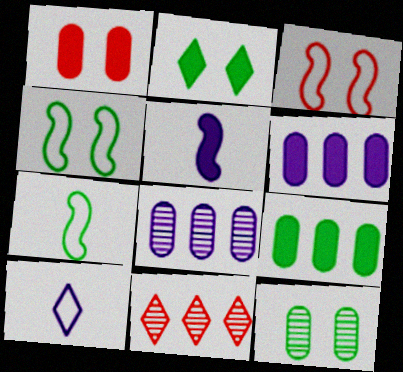[[2, 4, 12], 
[2, 10, 11]]